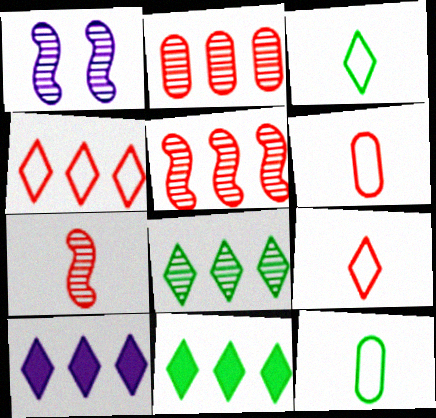[[1, 6, 11], 
[4, 8, 10]]